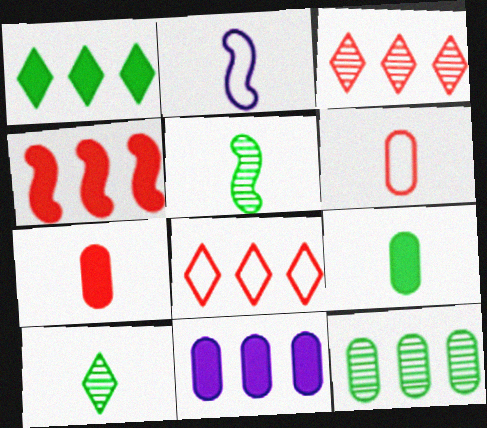[[1, 4, 11], 
[2, 7, 10]]